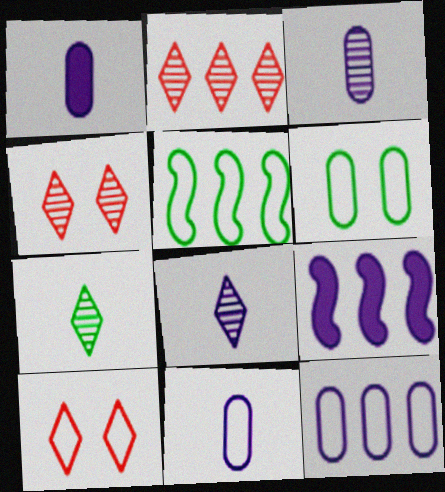[[1, 3, 11], 
[1, 4, 5], 
[5, 10, 11]]